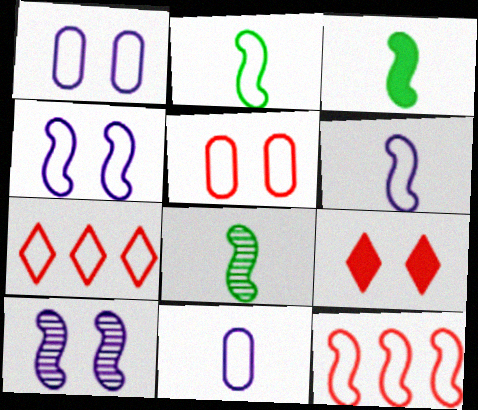[[1, 2, 7], 
[2, 3, 8], 
[2, 4, 12], 
[3, 10, 12]]